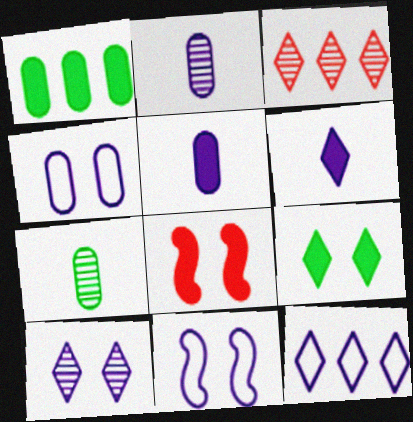[[1, 6, 8], 
[6, 10, 12], 
[7, 8, 12]]